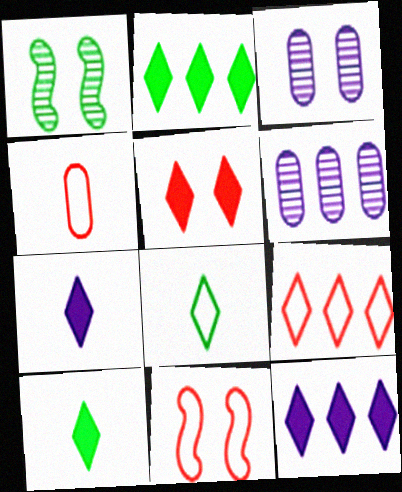[[1, 4, 12], 
[2, 5, 7], 
[4, 9, 11], 
[5, 10, 12], 
[6, 10, 11]]